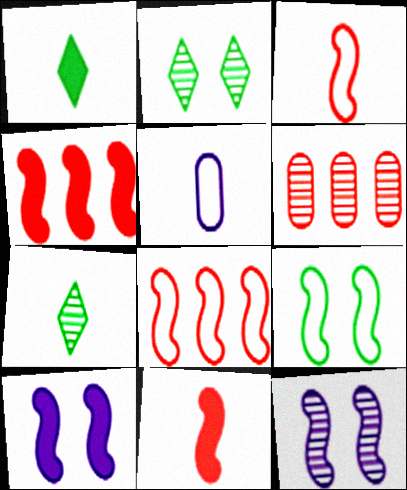[[2, 4, 5], 
[5, 7, 11], 
[6, 7, 12]]